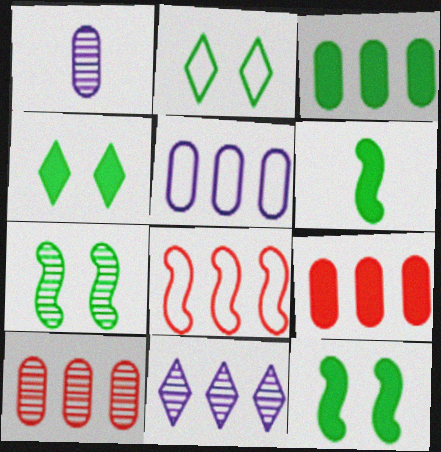[[1, 4, 8], 
[3, 4, 6], 
[3, 5, 10], 
[3, 8, 11]]